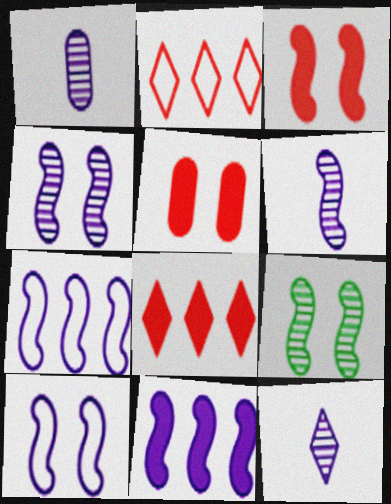[[1, 6, 12], 
[3, 9, 10], 
[6, 10, 11]]